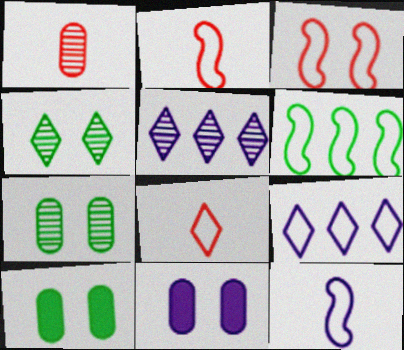[[2, 5, 10], 
[3, 4, 11], 
[3, 6, 12], 
[5, 11, 12]]